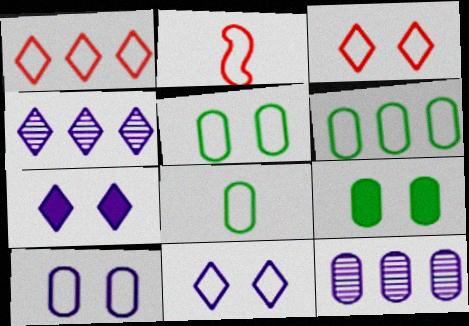[[2, 4, 9], 
[2, 6, 11], 
[5, 6, 8]]